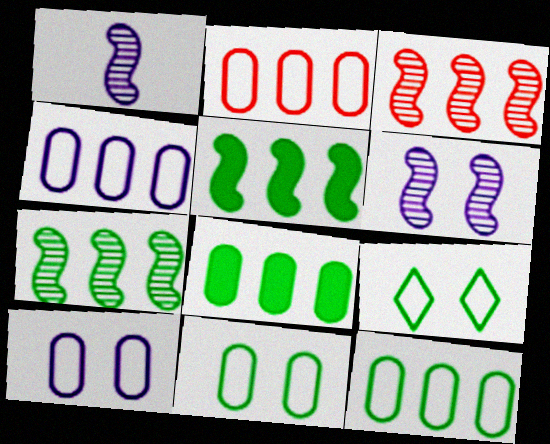[[2, 4, 12]]